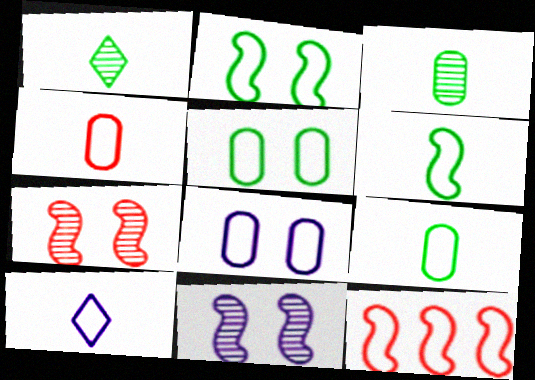[[4, 6, 10], 
[5, 10, 12]]